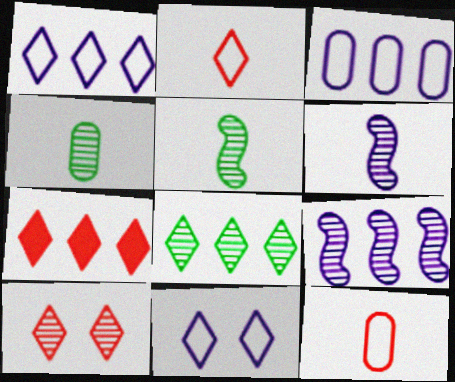[[1, 7, 8], 
[2, 7, 10], 
[4, 9, 10]]